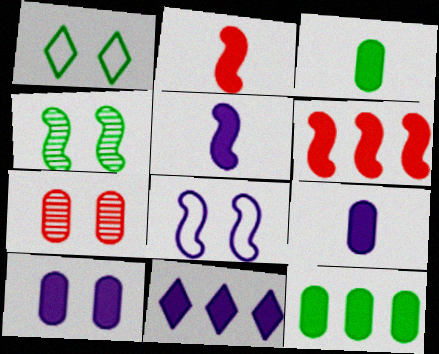[[5, 10, 11], 
[6, 11, 12]]